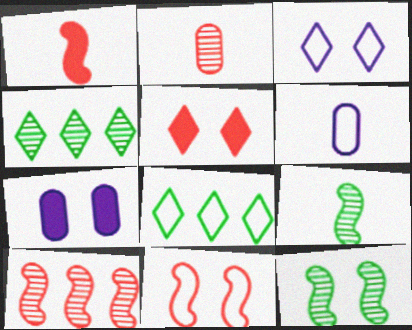[[1, 10, 11], 
[6, 8, 11]]